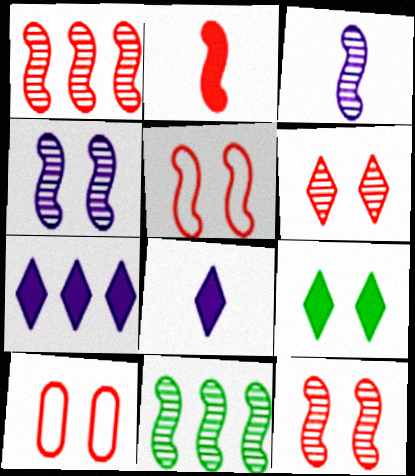[[1, 2, 5], 
[3, 11, 12], 
[4, 9, 10], 
[8, 10, 11]]